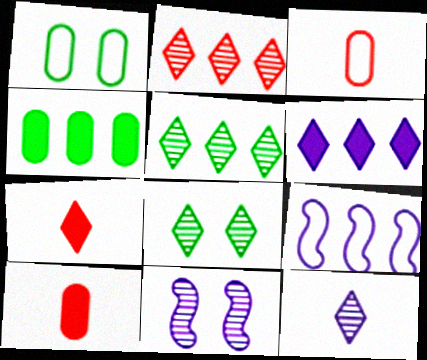[[2, 4, 9], 
[2, 8, 12], 
[8, 9, 10]]